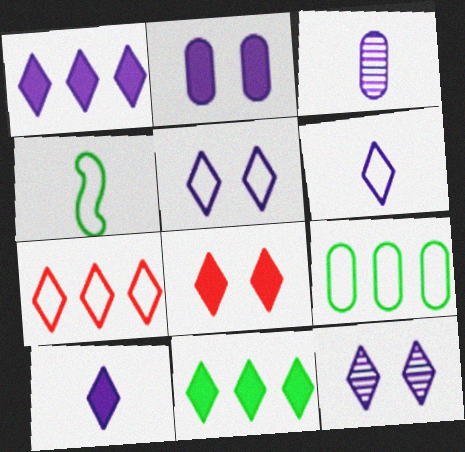[[1, 6, 12], 
[8, 10, 11]]